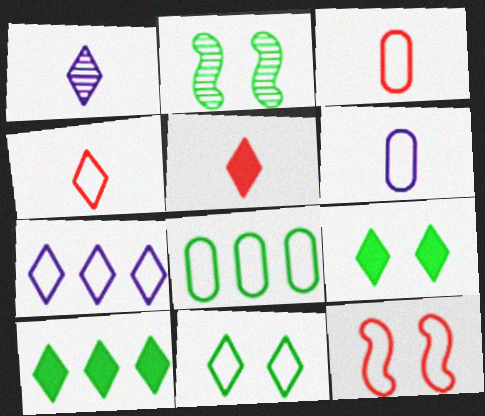[[4, 7, 11]]